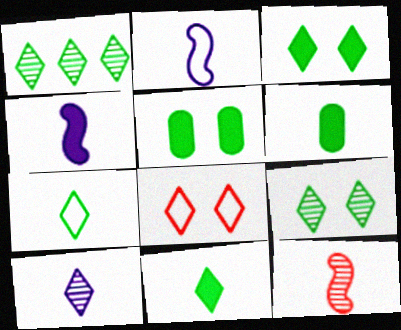[[1, 3, 7]]